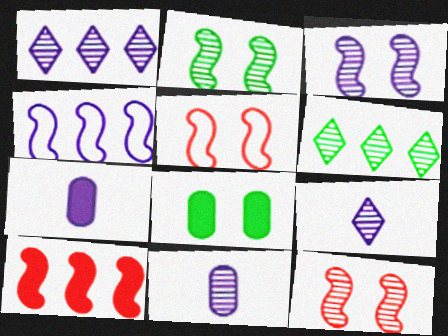[[1, 3, 11], 
[2, 3, 12], 
[5, 6, 7], 
[6, 11, 12]]